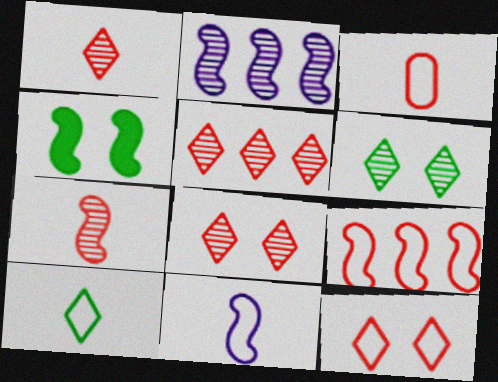[[1, 5, 8], 
[3, 9, 12], 
[3, 10, 11]]